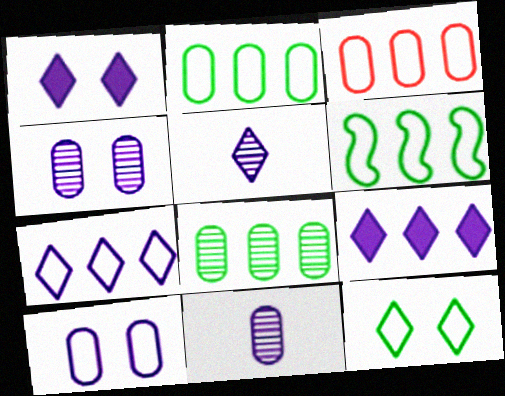[[1, 5, 7], 
[3, 6, 7]]